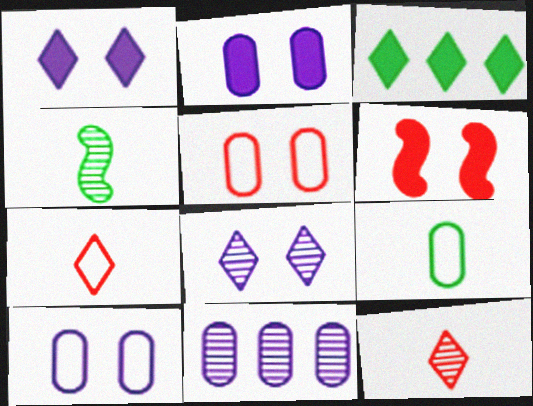[[3, 7, 8]]